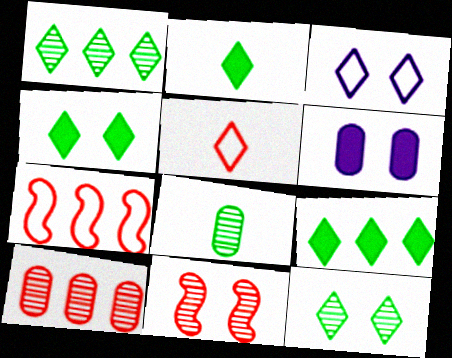[[2, 4, 9]]